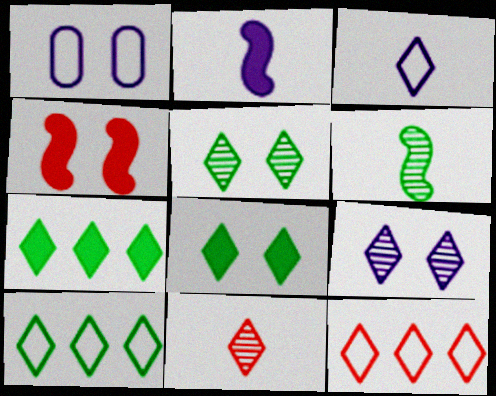[[1, 4, 5]]